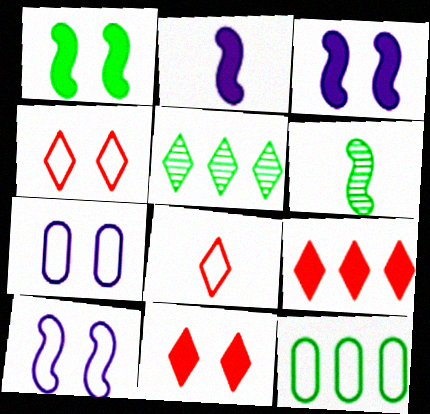[[6, 7, 9], 
[8, 10, 12]]